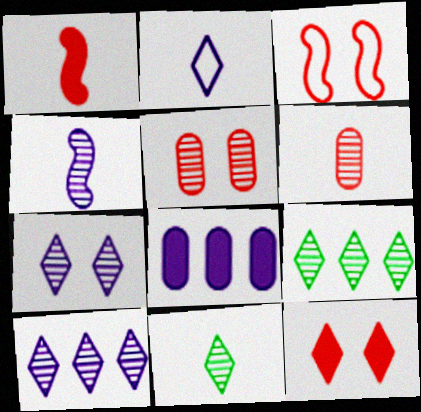[[2, 9, 12], 
[3, 5, 12], 
[3, 8, 11], 
[4, 5, 9], 
[4, 6, 11]]